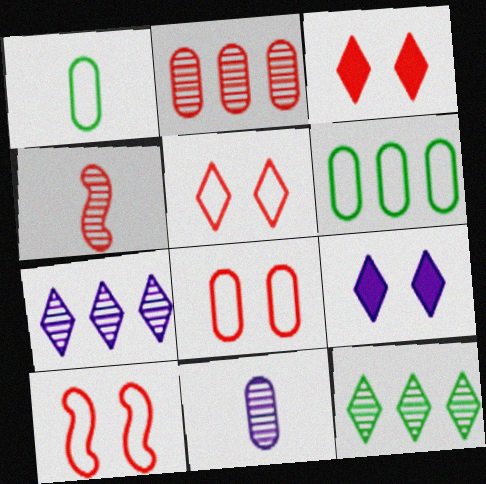[[4, 6, 9], 
[5, 8, 10]]